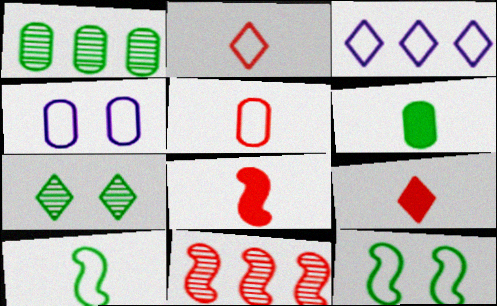[[3, 5, 12], 
[3, 7, 9]]